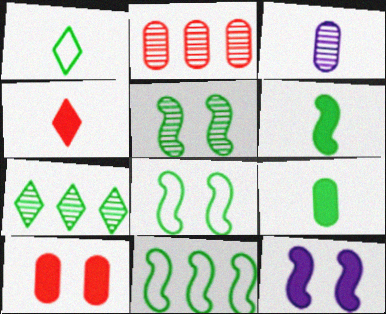[[1, 2, 12], 
[5, 6, 11], 
[7, 8, 9]]